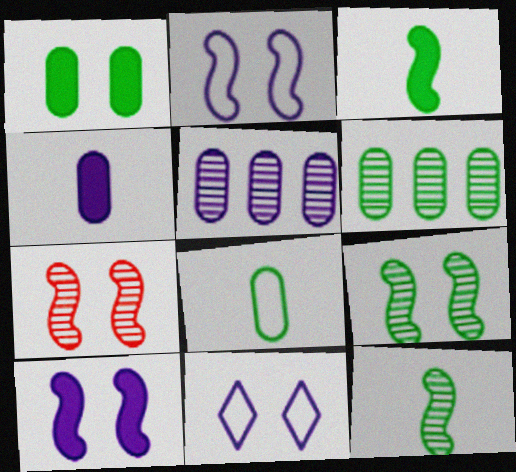[[1, 6, 8], 
[1, 7, 11]]